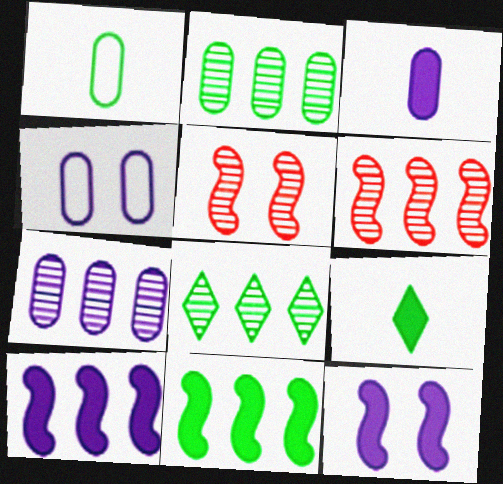[[3, 4, 7], 
[4, 6, 9], 
[6, 7, 8]]